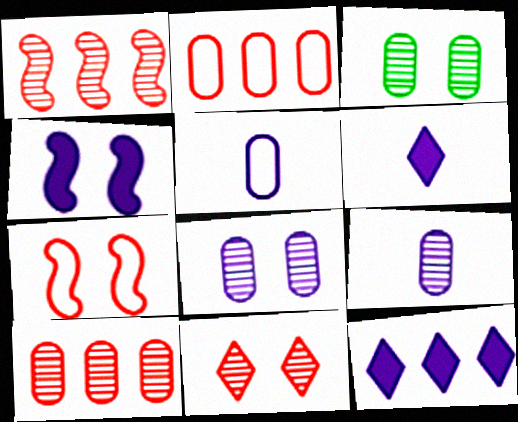[[3, 9, 10]]